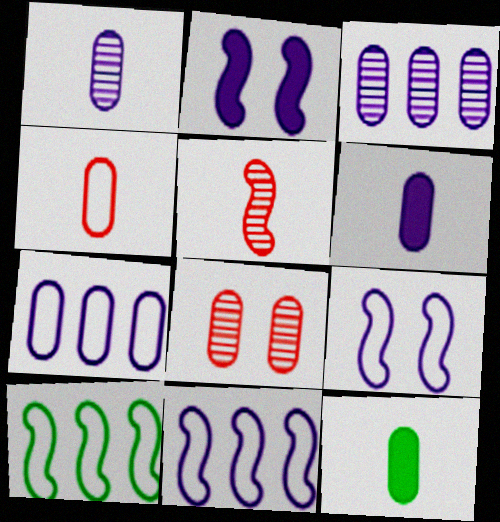[[1, 4, 12], 
[2, 5, 10], 
[7, 8, 12]]